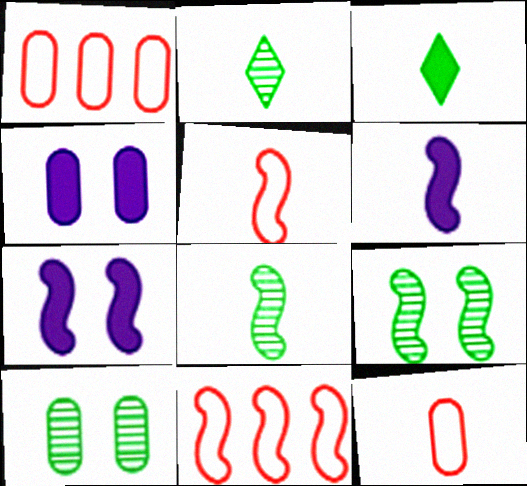[[1, 2, 7], 
[2, 4, 11], 
[2, 6, 12], 
[5, 6, 8], 
[6, 9, 11], 
[7, 8, 11]]